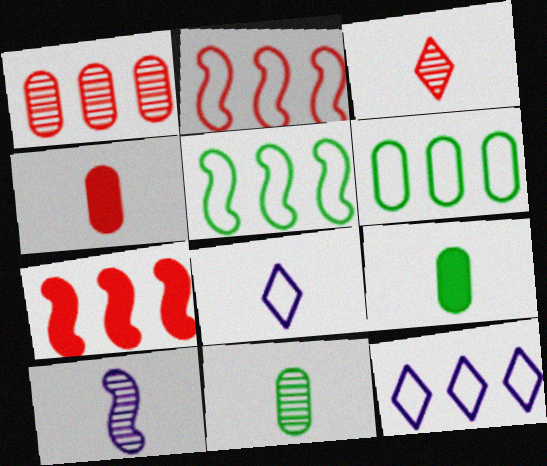[[2, 6, 12], 
[3, 10, 11]]